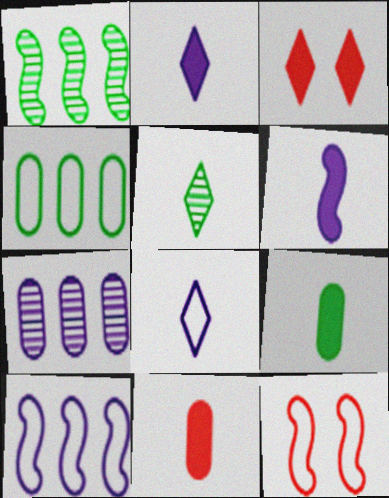[[1, 6, 12], 
[4, 8, 12]]